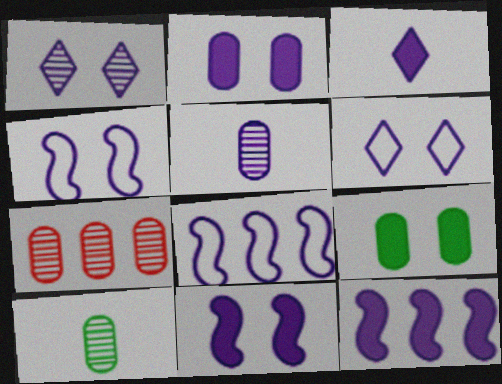[[1, 2, 4], 
[2, 3, 12], 
[5, 6, 12]]